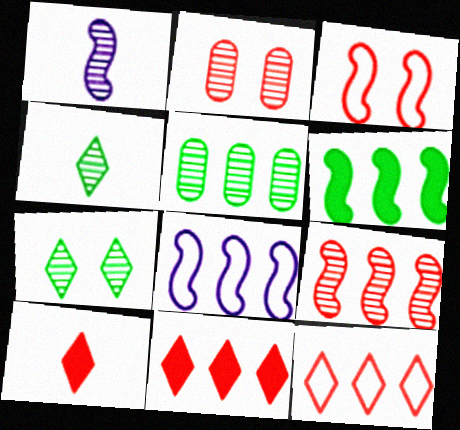[[1, 3, 6], 
[5, 8, 11], 
[6, 8, 9]]